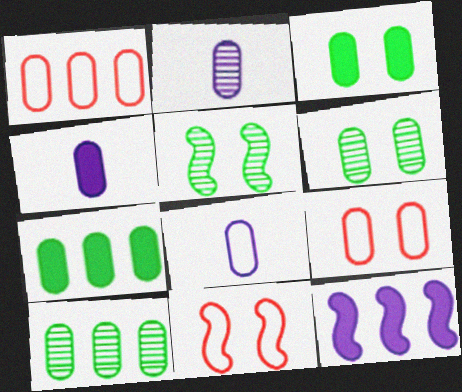[[1, 2, 3], 
[1, 4, 6], 
[2, 4, 8], 
[2, 7, 9], 
[4, 9, 10]]